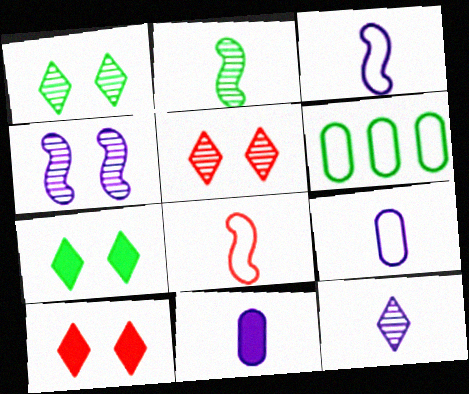[[2, 6, 7], 
[3, 11, 12]]